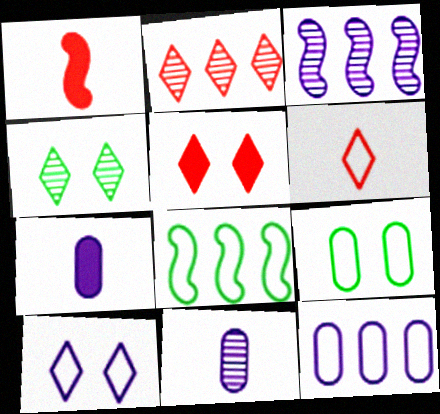[[1, 4, 12], 
[2, 5, 6], 
[3, 7, 10], 
[4, 5, 10], 
[5, 8, 11]]